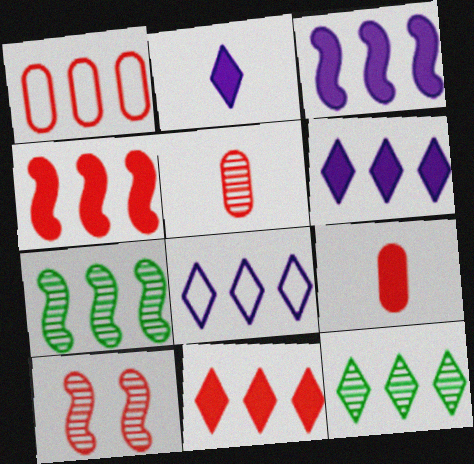[[1, 3, 12], 
[1, 6, 7], 
[8, 11, 12]]